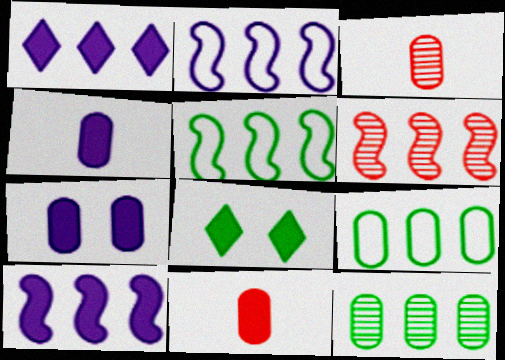[[1, 6, 9], 
[2, 3, 8], 
[3, 7, 9], 
[5, 6, 10], 
[8, 10, 11]]